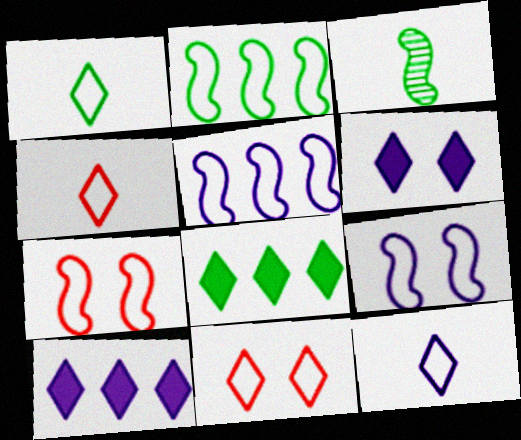[[1, 4, 12]]